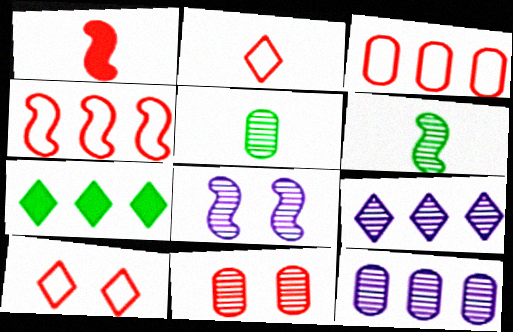[[4, 7, 12], 
[5, 11, 12], 
[6, 9, 11]]